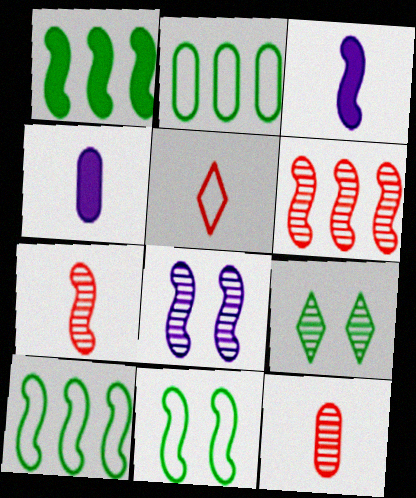[[3, 6, 11]]